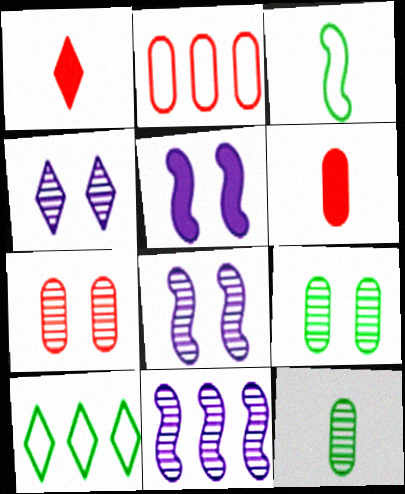[[1, 4, 10], 
[2, 6, 7], 
[6, 8, 10]]